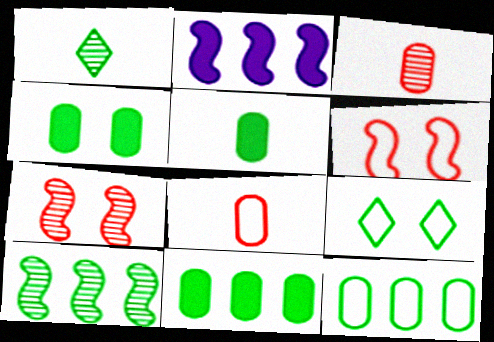[[2, 3, 9], 
[4, 5, 11], 
[5, 9, 10]]